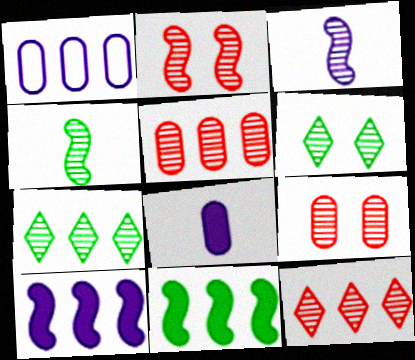[[1, 11, 12], 
[3, 5, 6], 
[3, 7, 9]]